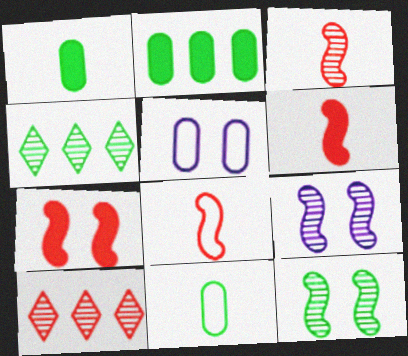[[3, 6, 8], 
[4, 5, 6]]